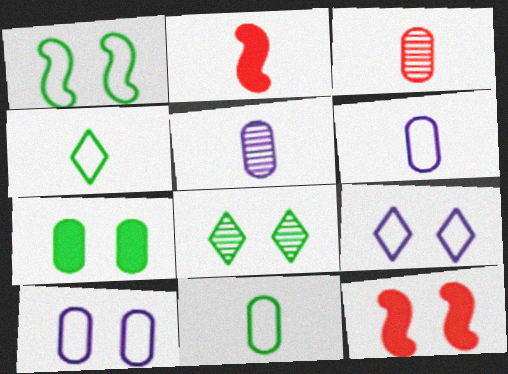[[1, 7, 8], 
[2, 4, 5], 
[8, 10, 12]]